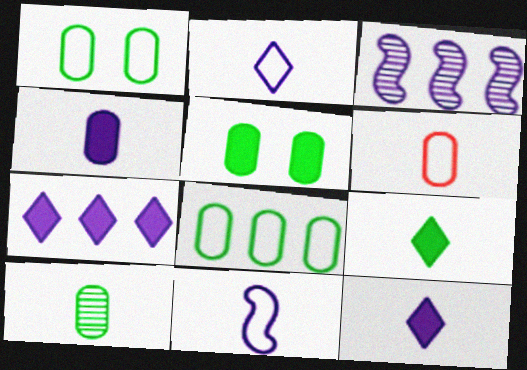[[4, 6, 10], 
[5, 8, 10]]